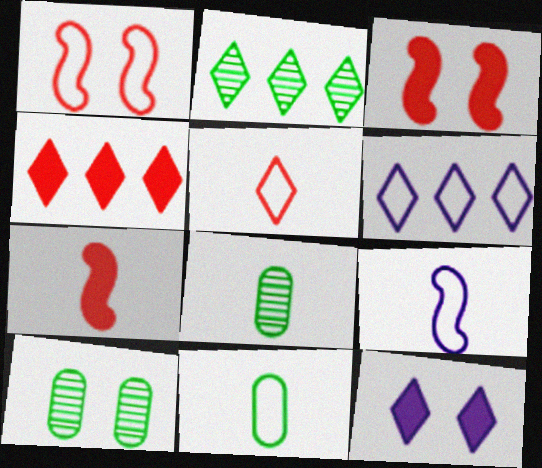[[1, 6, 11], 
[1, 10, 12], 
[2, 4, 6], 
[2, 5, 12], 
[3, 6, 8], 
[4, 9, 10], 
[5, 9, 11], 
[6, 7, 10]]